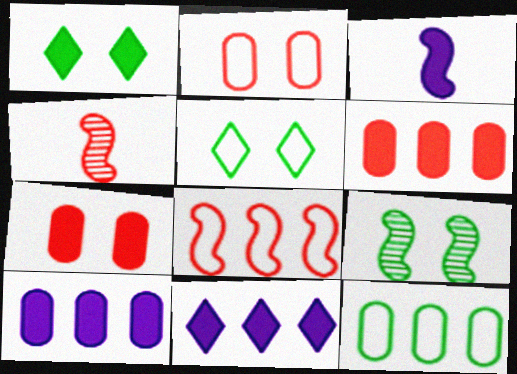[[1, 3, 6], 
[3, 8, 9], 
[4, 5, 10]]